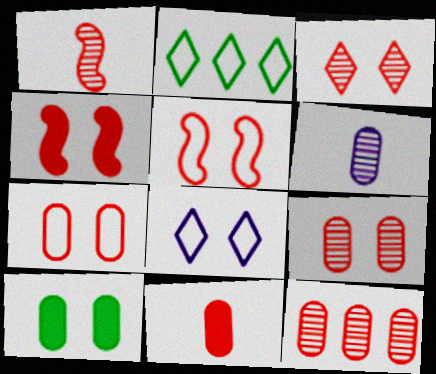[[1, 3, 12], 
[2, 4, 6], 
[3, 4, 7], 
[7, 11, 12]]